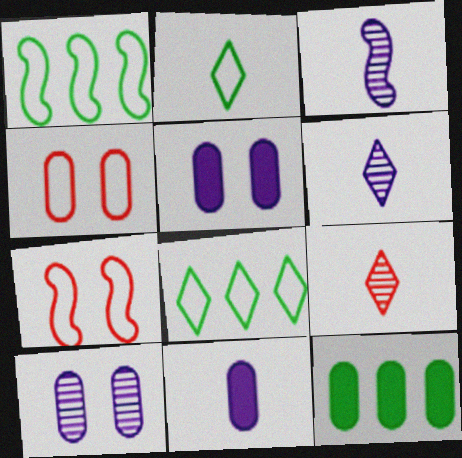[[1, 5, 9], 
[6, 7, 12]]